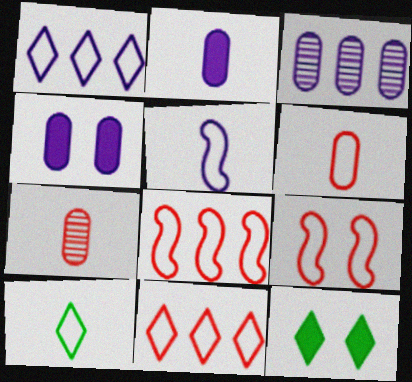[[5, 6, 10], 
[6, 9, 11]]